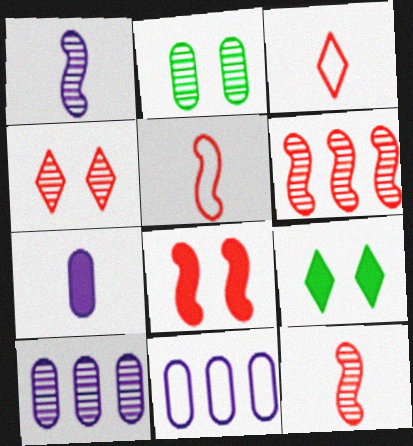[[5, 6, 8], 
[5, 9, 10], 
[9, 11, 12]]